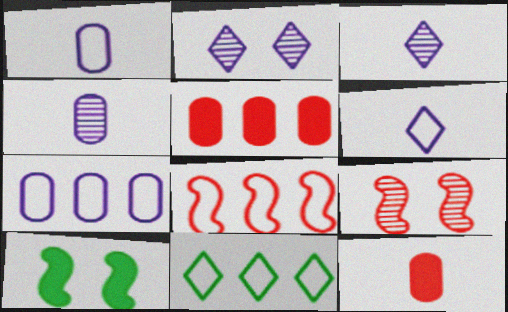[[7, 8, 11]]